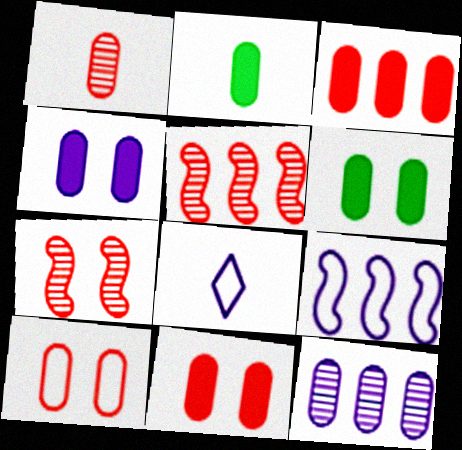[[1, 3, 10], 
[2, 3, 4], 
[2, 10, 12], 
[4, 6, 11], 
[5, 6, 8]]